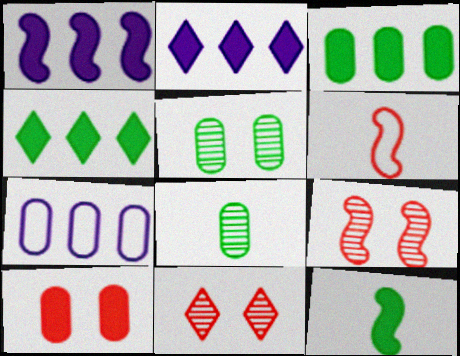[[2, 5, 6], 
[2, 10, 12], 
[7, 8, 10], 
[7, 11, 12]]